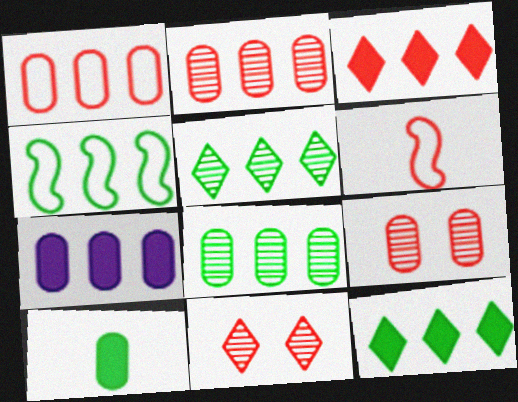[[1, 7, 8], 
[3, 6, 9], 
[4, 8, 12]]